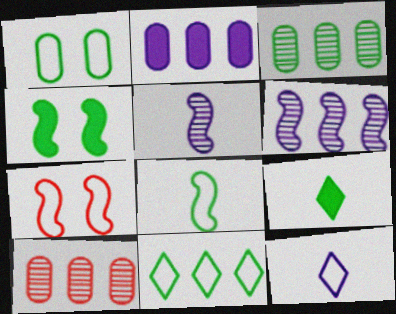[[1, 8, 11], 
[4, 10, 12]]